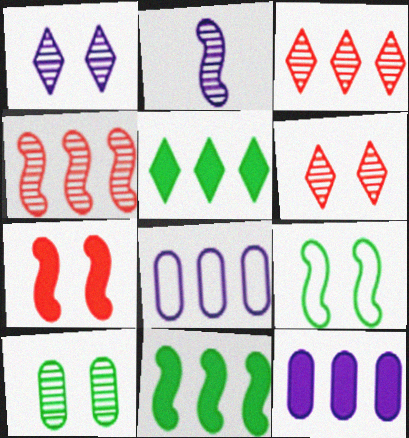[[2, 3, 10], 
[3, 8, 11], 
[4, 5, 8]]